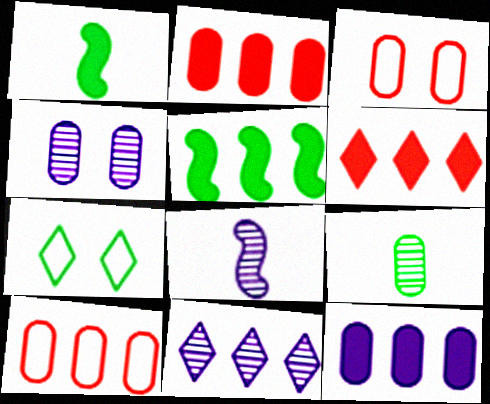[[1, 3, 11], 
[2, 7, 8], 
[3, 9, 12], 
[4, 8, 11], 
[5, 6, 12], 
[5, 7, 9], 
[5, 10, 11]]